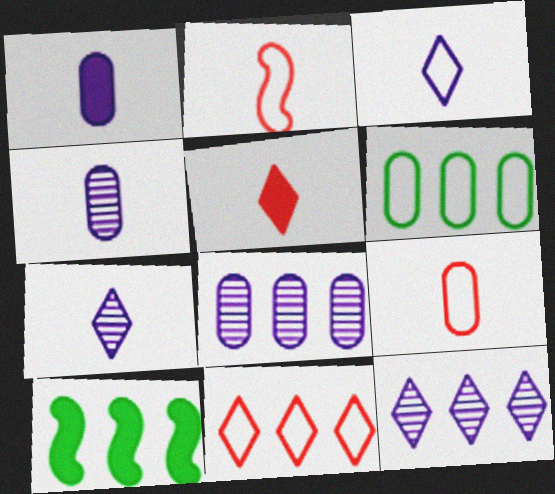[[8, 10, 11]]